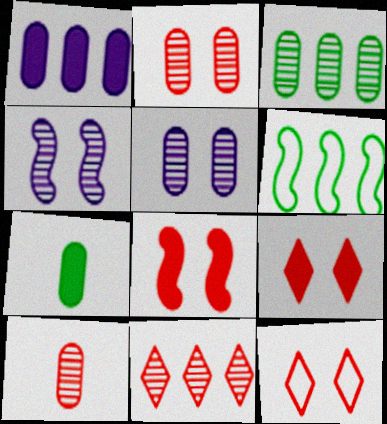[[1, 6, 11], 
[2, 8, 12], 
[3, 5, 10]]